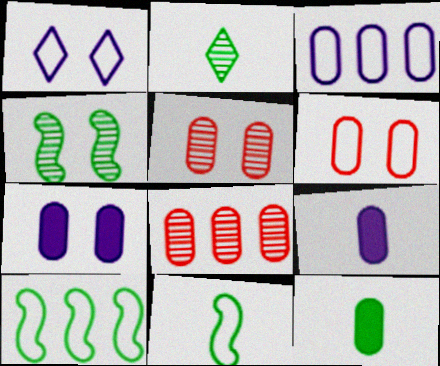[[2, 11, 12], 
[3, 5, 12]]